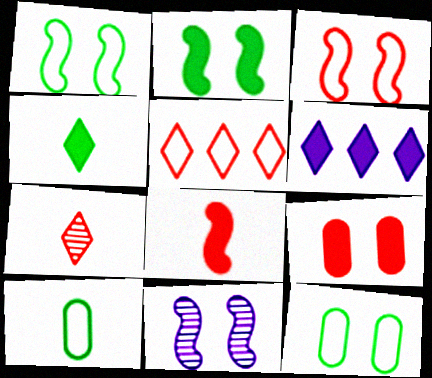[[2, 3, 11]]